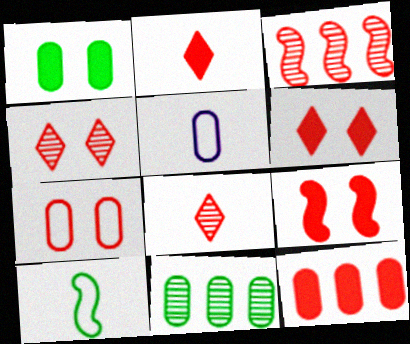[[2, 3, 7], 
[2, 9, 12], 
[4, 7, 9]]